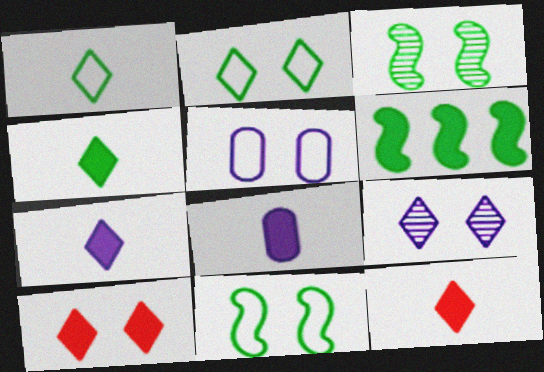[[2, 9, 10], 
[3, 5, 10], 
[4, 7, 12], 
[6, 8, 10]]